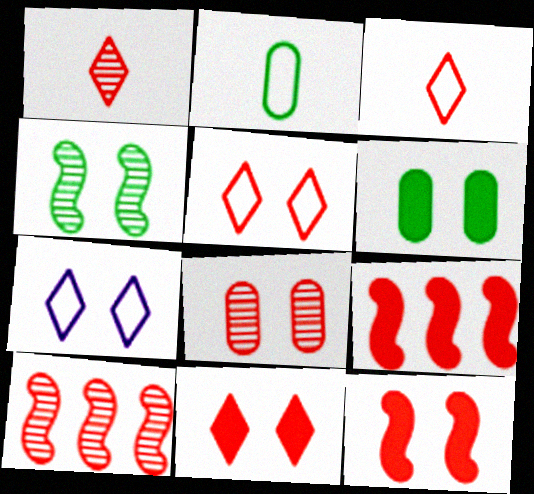[[1, 8, 10], 
[3, 8, 9], 
[5, 8, 12]]